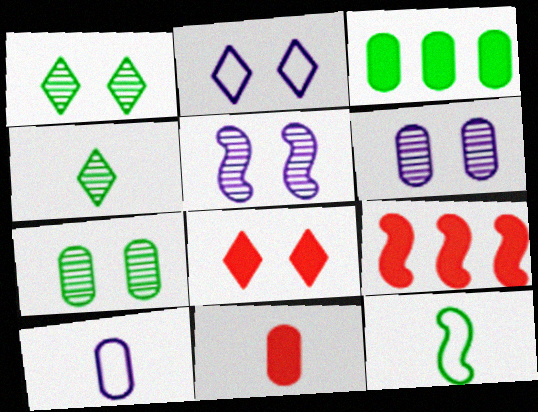[[1, 2, 8], 
[1, 3, 12], 
[1, 9, 10], 
[5, 9, 12], 
[8, 9, 11]]